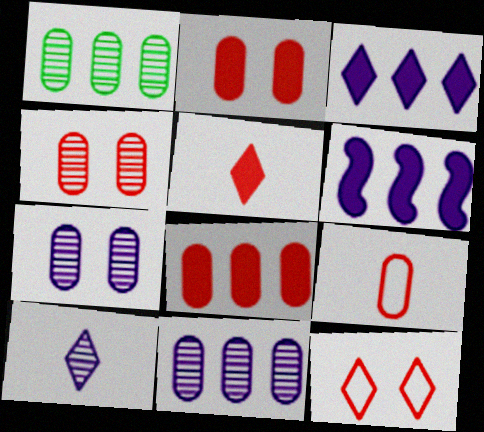[[4, 8, 9]]